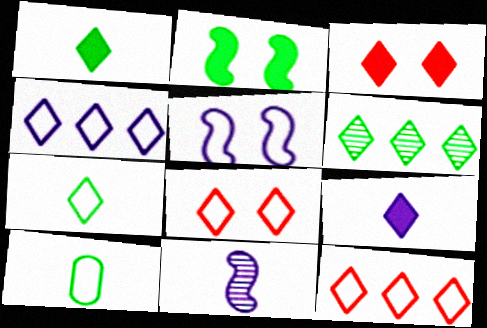[[2, 6, 10], 
[4, 7, 8], 
[5, 10, 12], 
[6, 8, 9]]